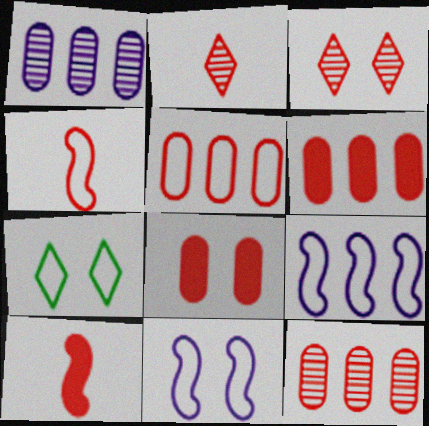[[1, 7, 10], 
[3, 4, 6], 
[3, 5, 10], 
[5, 6, 12]]